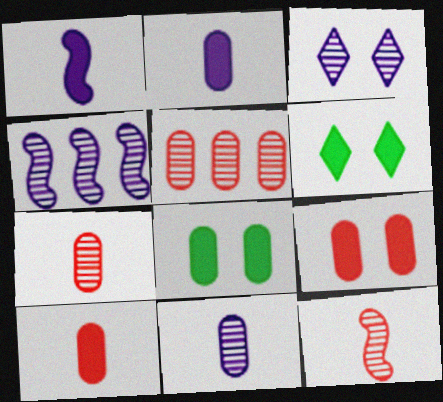[[3, 4, 11]]